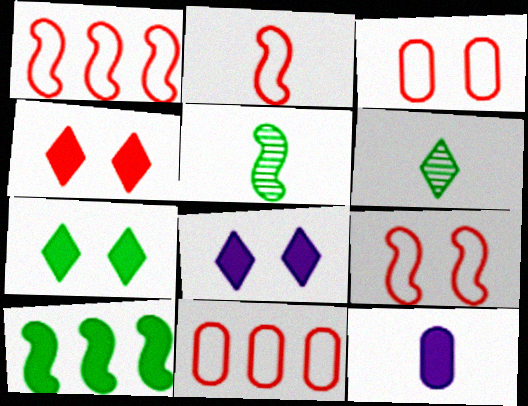[[1, 2, 9], 
[2, 6, 12], 
[4, 7, 8], 
[4, 10, 12], 
[5, 8, 11]]